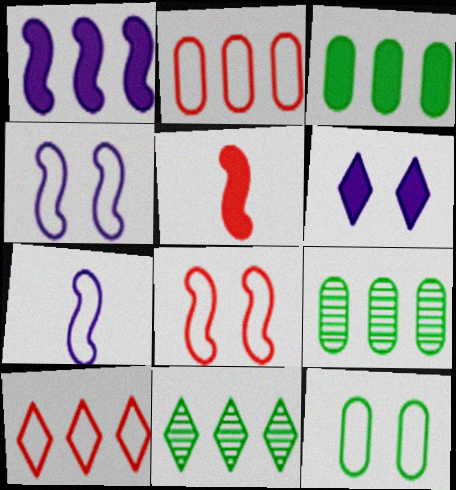[[1, 2, 11], 
[1, 9, 10], 
[3, 5, 6], 
[7, 10, 12]]